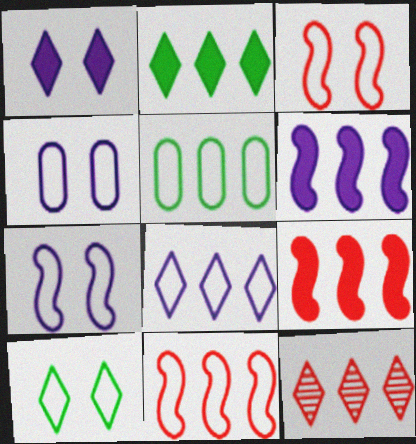[[2, 8, 12], 
[3, 4, 10], 
[5, 6, 12], 
[5, 8, 11]]